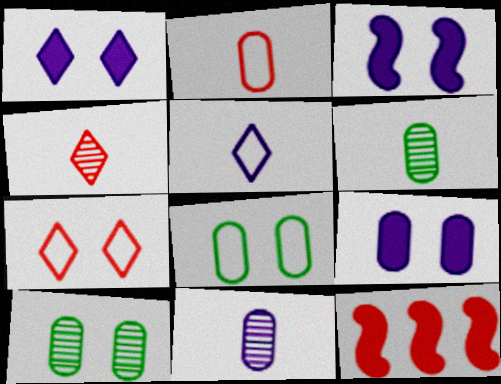[[1, 3, 9], 
[3, 7, 10], 
[5, 10, 12]]